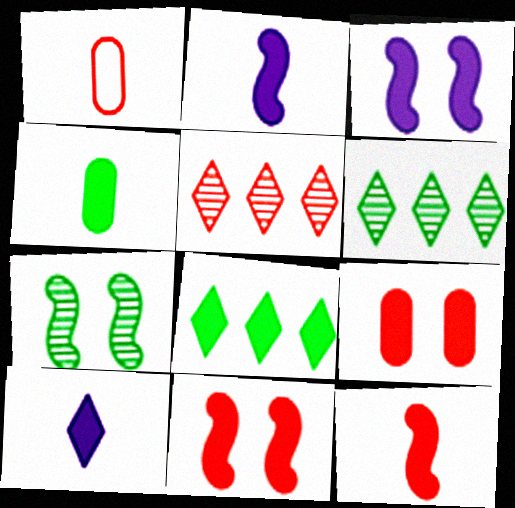[[1, 3, 6], 
[1, 5, 11], 
[2, 8, 9], 
[4, 10, 12]]